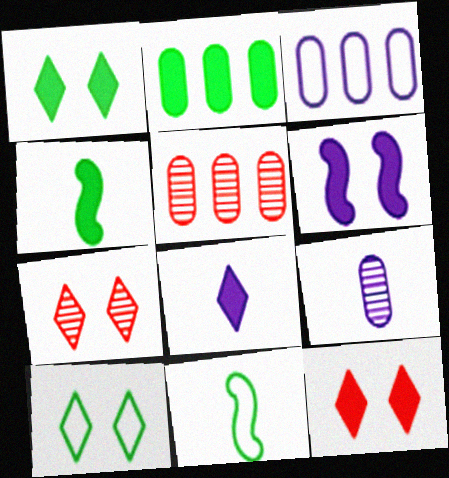[[1, 2, 4], 
[2, 3, 5], 
[3, 4, 7]]